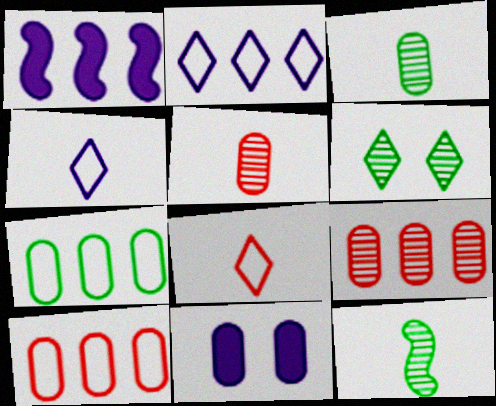[[3, 10, 11], 
[5, 7, 11]]